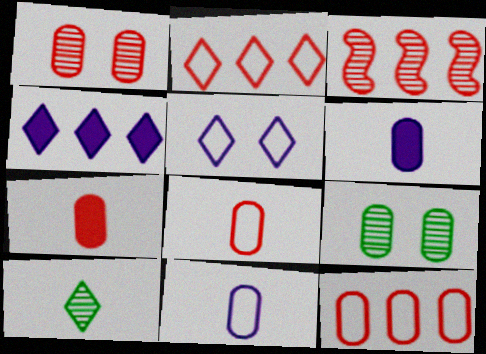[[1, 7, 12], 
[6, 9, 12]]